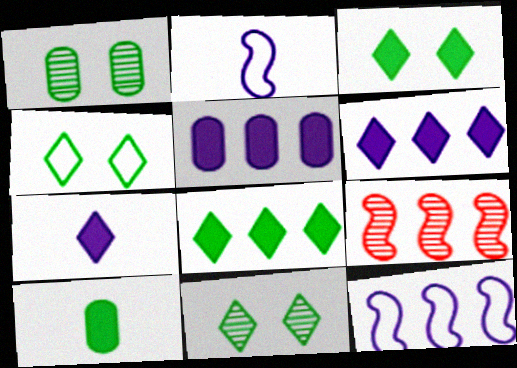[[3, 4, 11]]